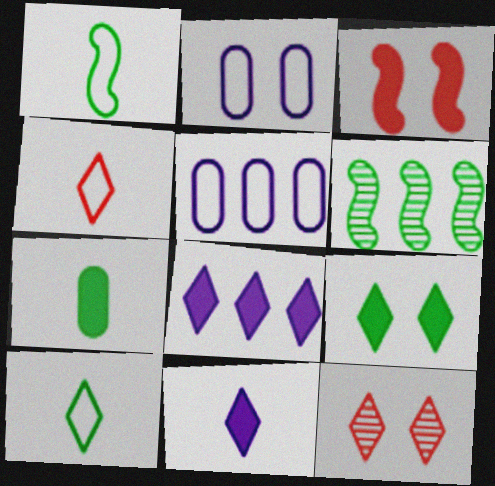[[3, 7, 8], 
[8, 10, 12]]